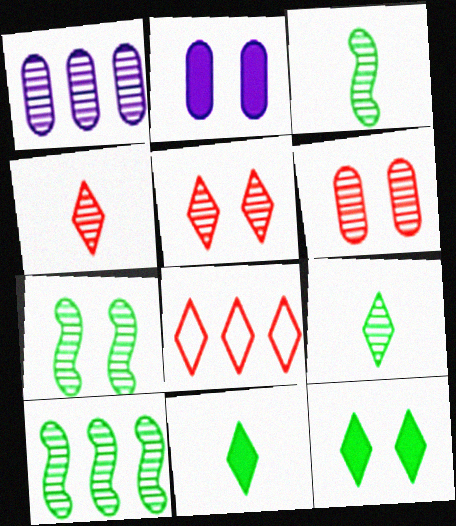[[1, 3, 5], 
[1, 4, 7], 
[2, 3, 8], 
[3, 7, 10]]